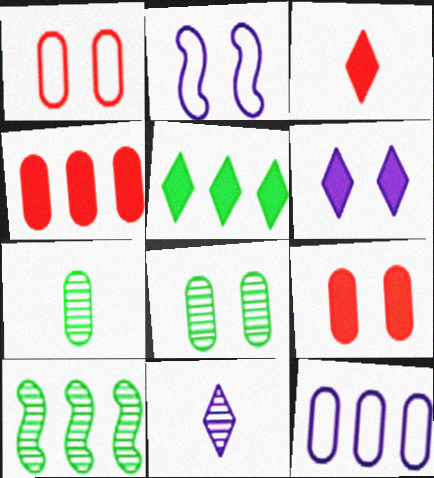[[3, 5, 6], 
[7, 9, 12]]